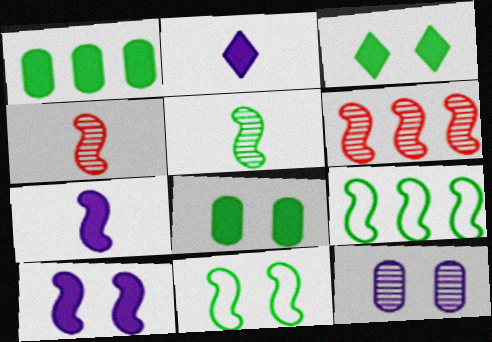[[4, 9, 10], 
[6, 7, 11]]